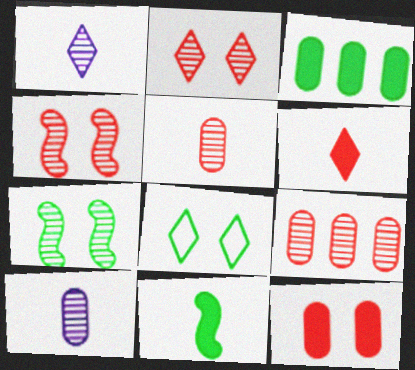[[1, 7, 9]]